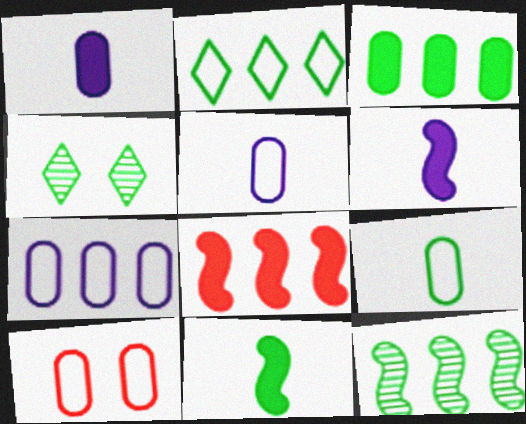[[2, 3, 12], 
[4, 5, 8], 
[7, 9, 10]]